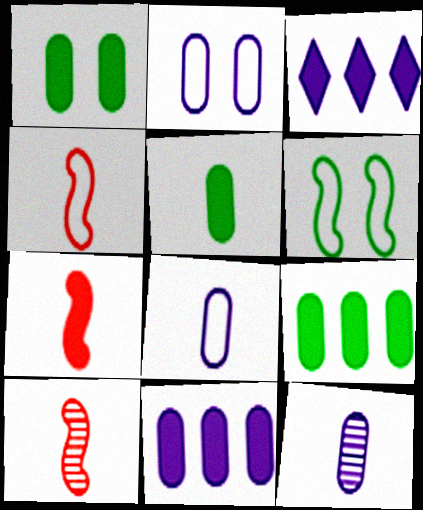[[1, 3, 7], 
[1, 5, 9], 
[2, 11, 12], 
[4, 7, 10]]